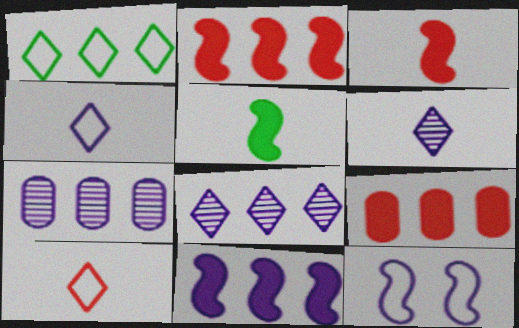[[1, 2, 7]]